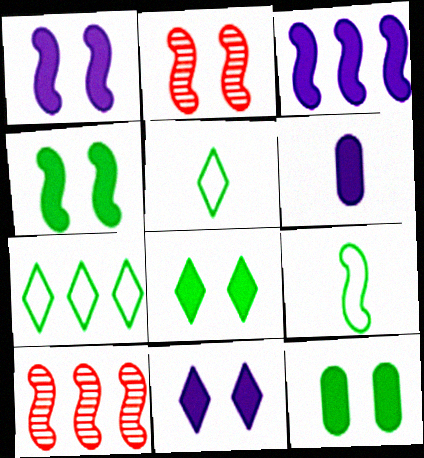[[1, 9, 10], 
[2, 3, 9], 
[2, 6, 7], 
[3, 6, 11], 
[4, 8, 12]]